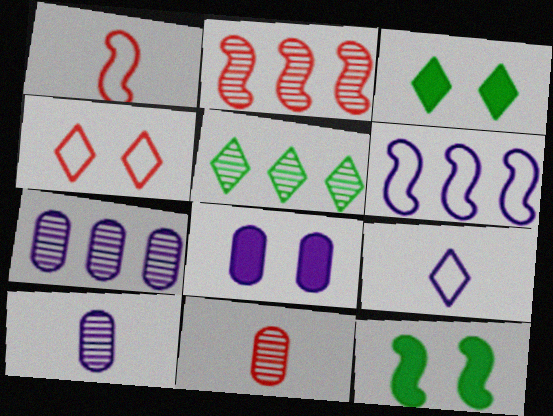[[1, 3, 7], 
[1, 5, 8], 
[2, 5, 7], 
[3, 6, 11]]